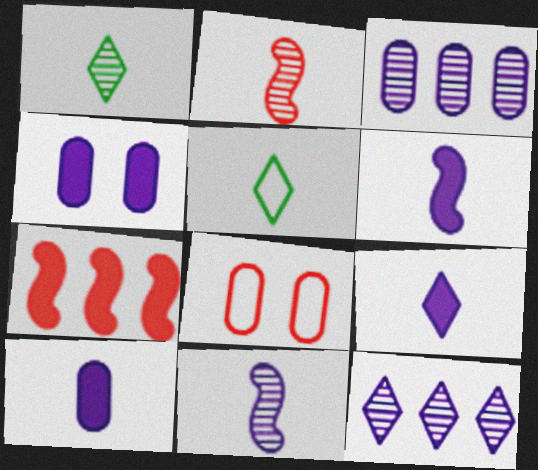[[2, 5, 10], 
[6, 9, 10]]